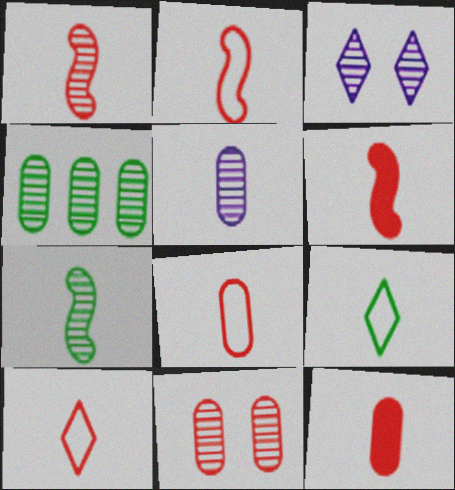[[1, 2, 6], 
[1, 3, 4], 
[1, 10, 12], 
[2, 8, 10], 
[4, 5, 11], 
[5, 6, 9]]